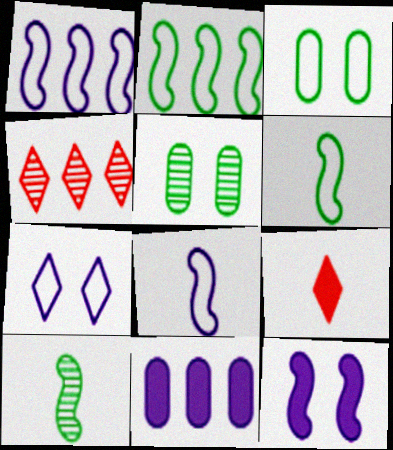[[1, 5, 9], 
[2, 4, 11]]